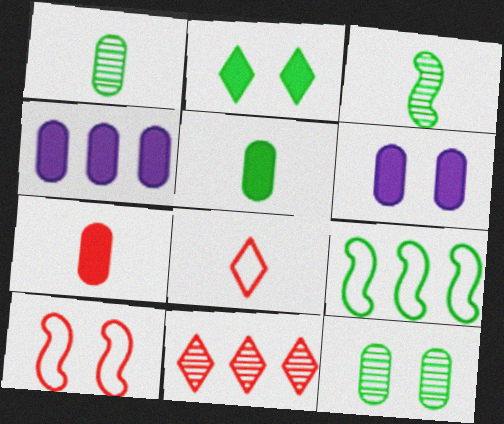[[1, 2, 9], 
[4, 9, 11], 
[7, 10, 11]]